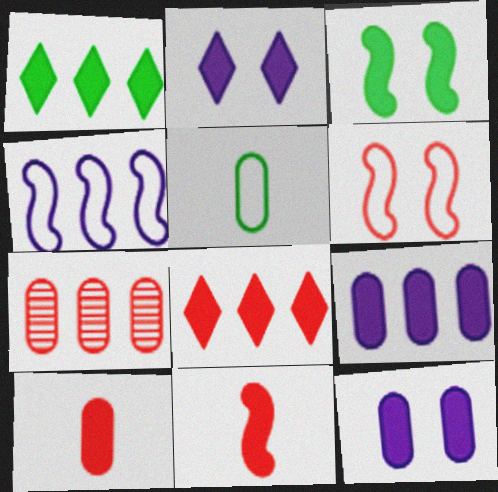[[1, 4, 7], 
[1, 11, 12], 
[5, 7, 12]]